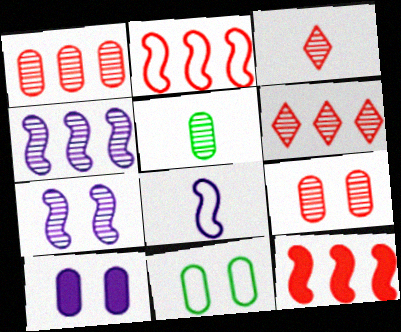[[5, 6, 7], 
[9, 10, 11]]